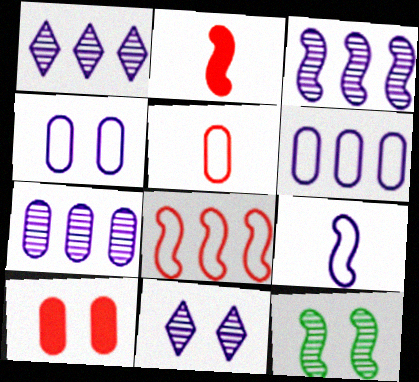[[1, 3, 7]]